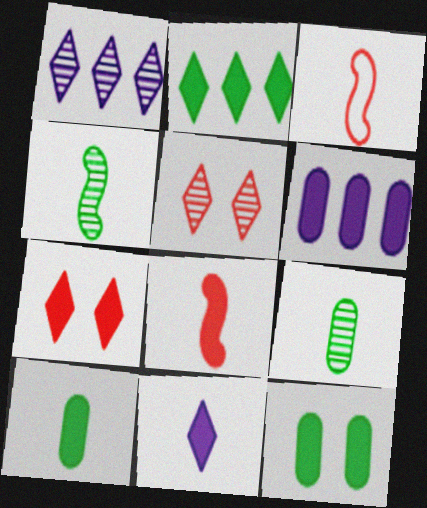[[1, 3, 12], 
[2, 7, 11], 
[3, 9, 11], 
[8, 10, 11]]